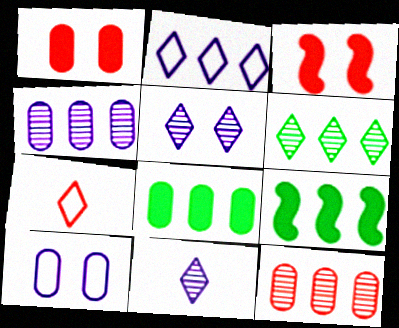[[2, 9, 12], 
[3, 7, 12]]